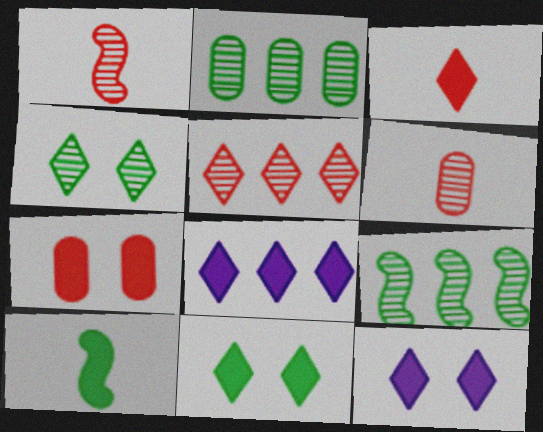[[3, 8, 11], 
[7, 8, 10]]